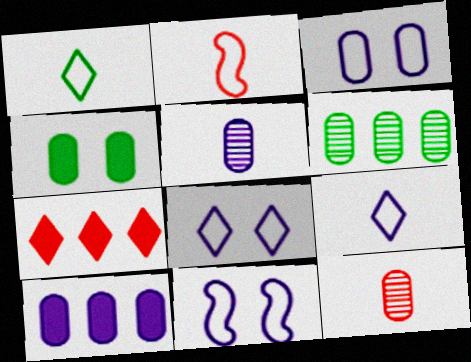[[3, 5, 10], 
[3, 8, 11]]